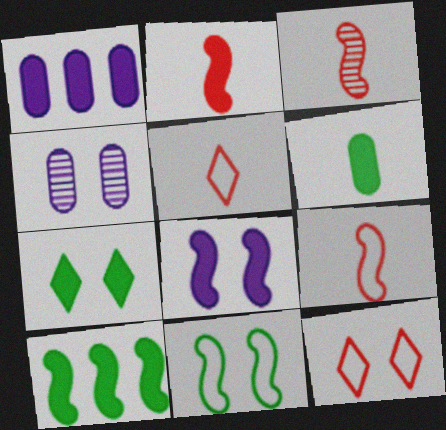[[1, 2, 7], 
[2, 3, 9], 
[2, 8, 10], 
[4, 5, 10], 
[6, 7, 10]]